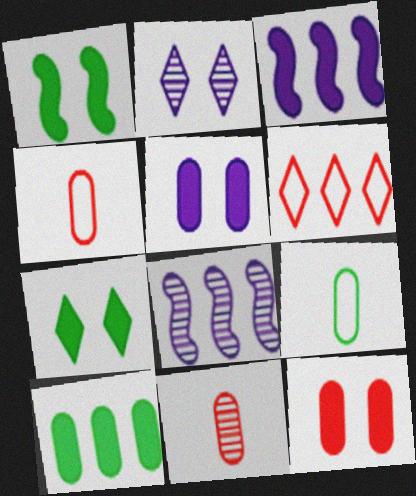[[4, 7, 8], 
[6, 8, 10]]